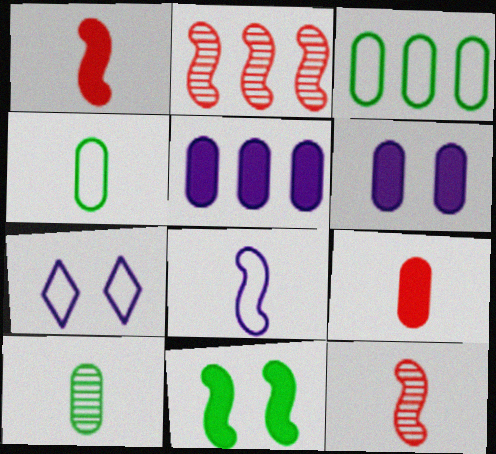[[2, 8, 11]]